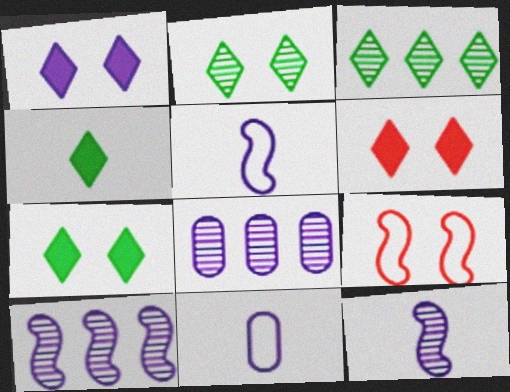[[1, 5, 8], 
[1, 6, 7], 
[1, 10, 11], 
[4, 8, 9]]